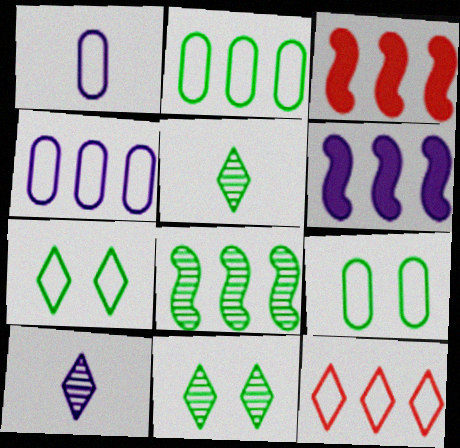[[1, 3, 11], 
[3, 9, 10]]